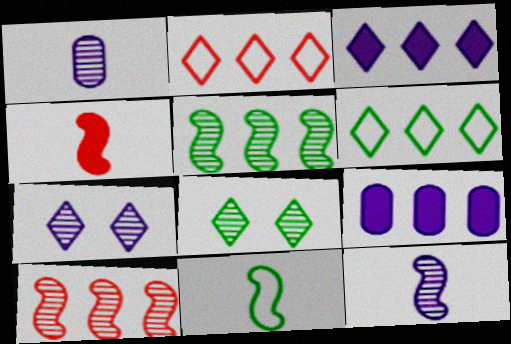[[1, 8, 10], 
[2, 5, 9], 
[4, 11, 12], 
[6, 9, 10]]